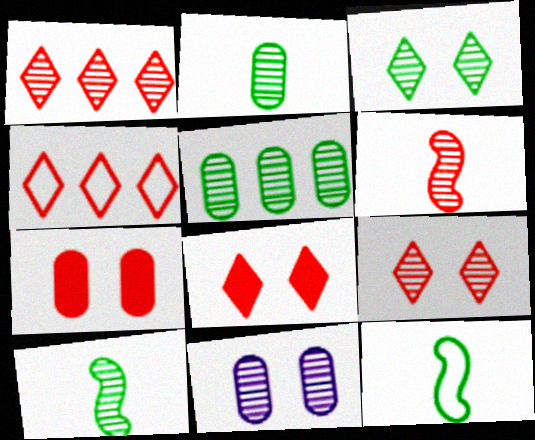[[1, 10, 11], 
[3, 5, 10], 
[4, 6, 7]]